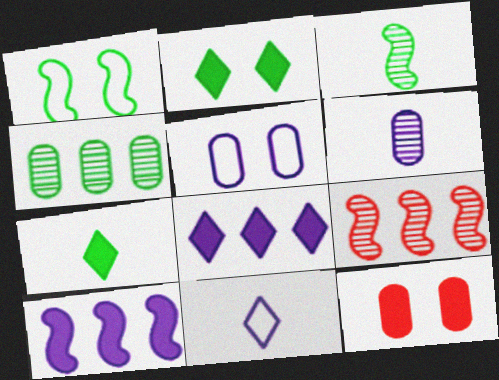[[1, 4, 7], 
[5, 7, 9], 
[7, 10, 12]]